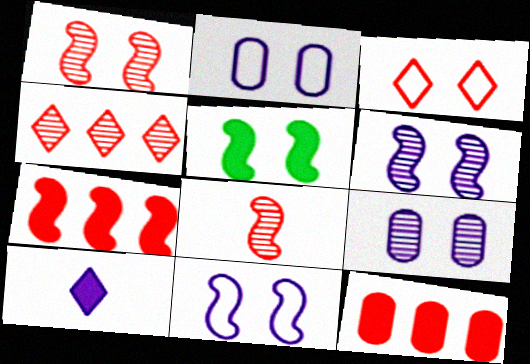[[1, 5, 11], 
[3, 5, 9], 
[3, 8, 12], 
[5, 10, 12]]